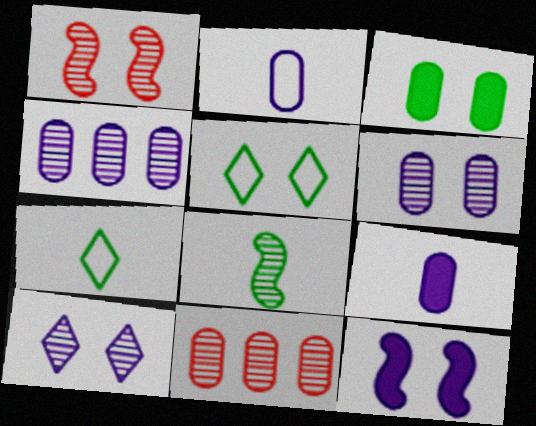[[2, 3, 11], 
[7, 11, 12], 
[8, 10, 11]]